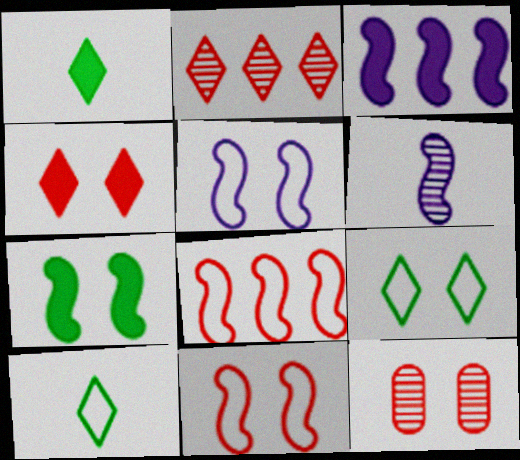[[3, 5, 6], 
[3, 10, 12], 
[4, 11, 12], 
[6, 7, 8]]